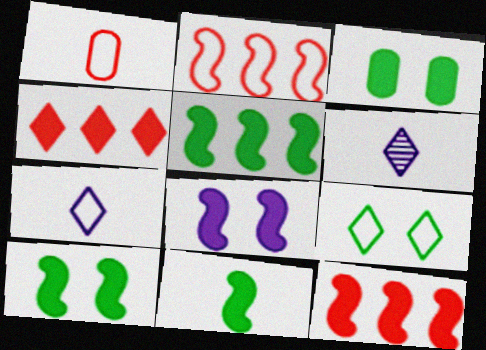[[1, 6, 11], 
[2, 3, 6], 
[4, 6, 9], 
[5, 10, 11], 
[8, 11, 12]]